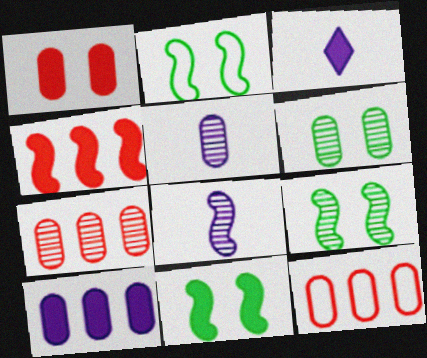[[2, 3, 7], 
[2, 4, 8], 
[2, 9, 11], 
[3, 9, 12], 
[5, 6, 7]]